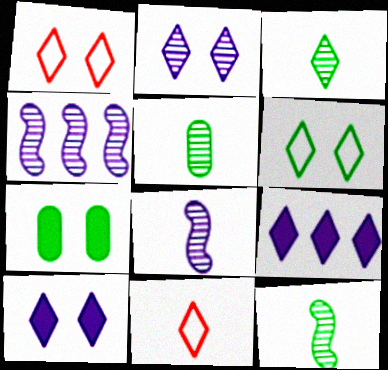[[1, 3, 9], 
[3, 5, 12], 
[4, 7, 11]]